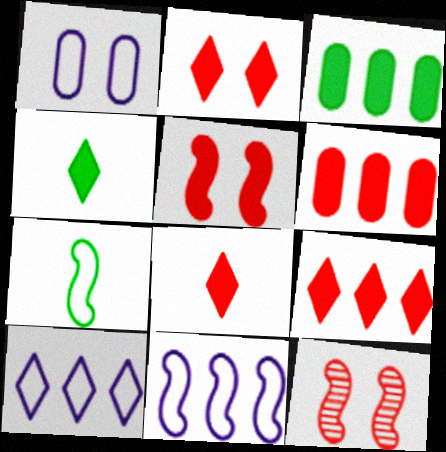[[2, 8, 9], 
[5, 6, 8]]